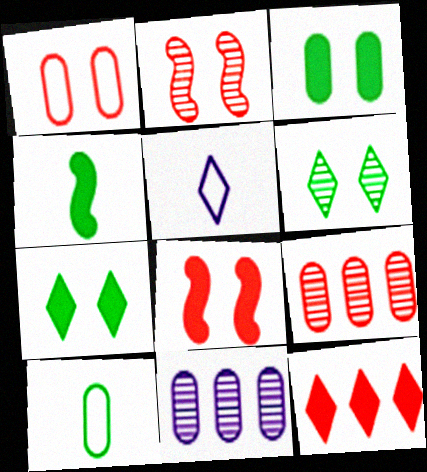[[5, 6, 12]]